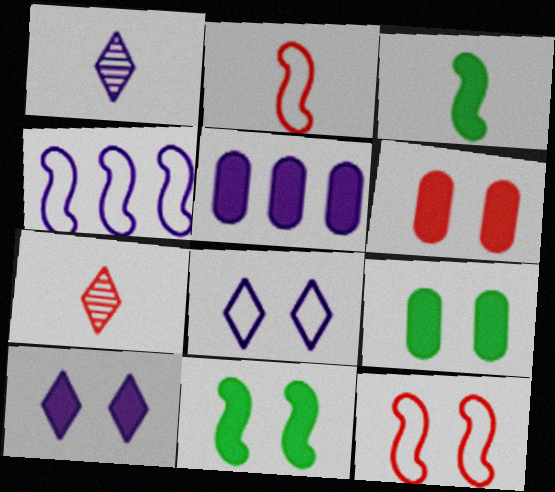[[4, 7, 9], 
[6, 10, 11]]